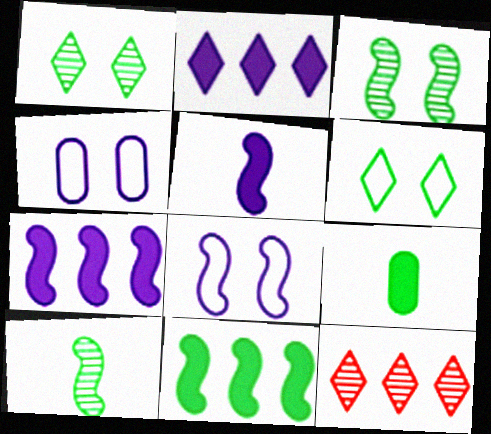[[8, 9, 12]]